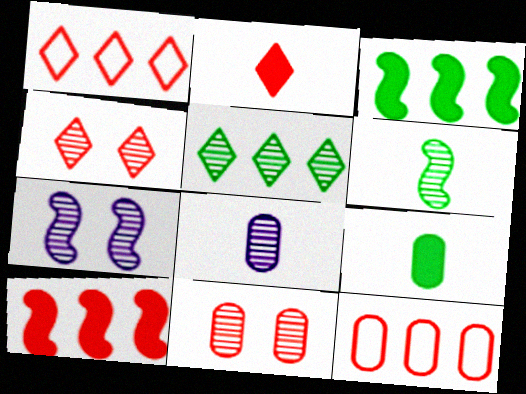[[1, 2, 4], 
[1, 7, 9]]